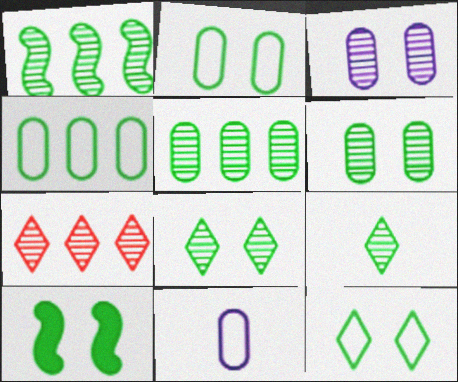[[1, 6, 9], 
[2, 8, 10], 
[4, 9, 10], 
[6, 10, 12], 
[7, 10, 11]]